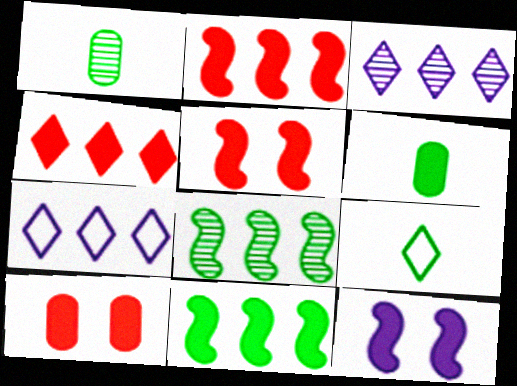[[1, 5, 7], 
[4, 6, 12]]